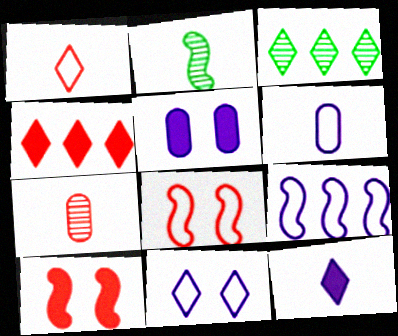[[2, 9, 10], 
[3, 6, 10], 
[4, 7, 8], 
[6, 9, 11]]